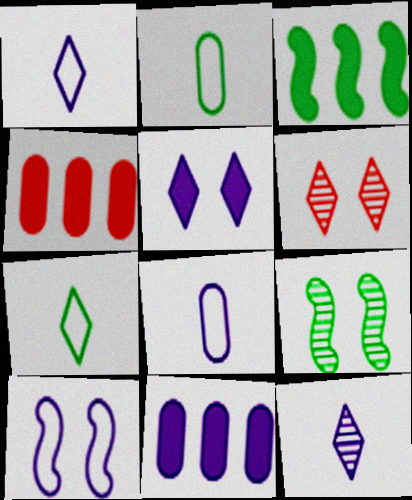[[1, 4, 9], 
[3, 6, 8], 
[10, 11, 12]]